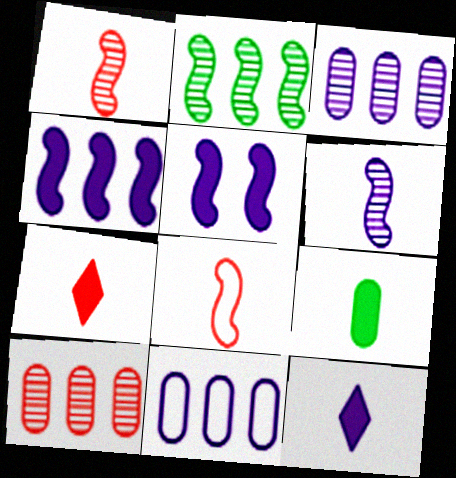[[2, 5, 8]]